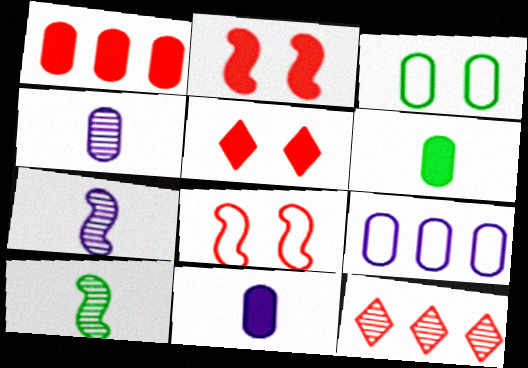[[1, 3, 4], 
[5, 9, 10]]